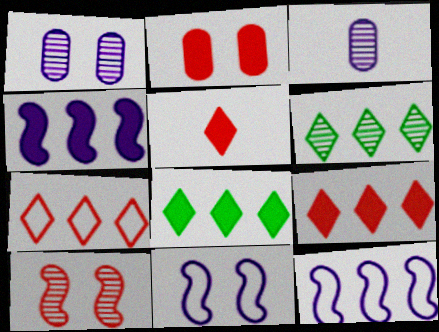[[3, 6, 10]]